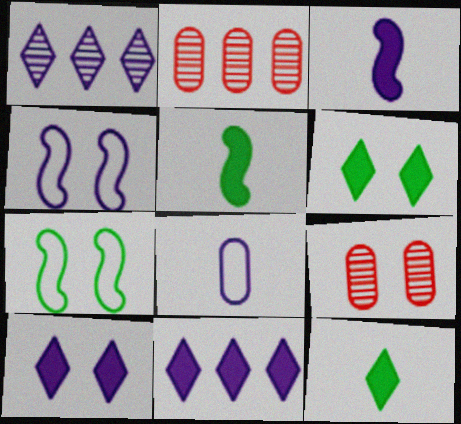[[2, 4, 12], 
[4, 6, 9], 
[7, 9, 10]]